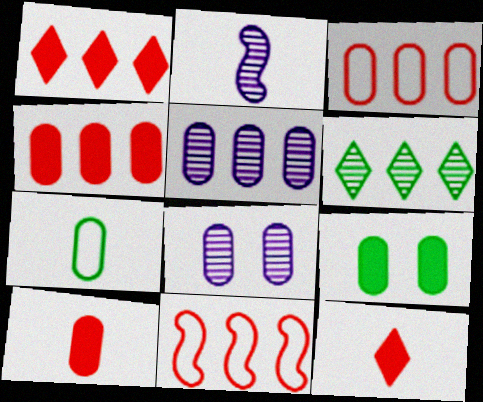[[2, 7, 12], 
[4, 7, 8]]